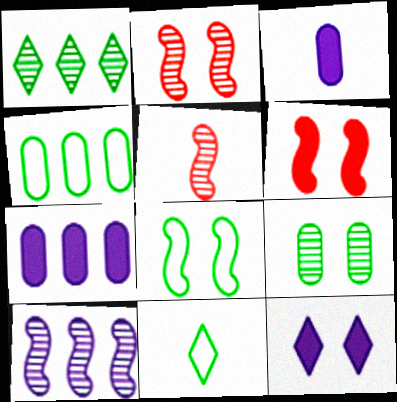[[2, 7, 11], 
[3, 5, 11], 
[4, 5, 12], 
[4, 8, 11]]